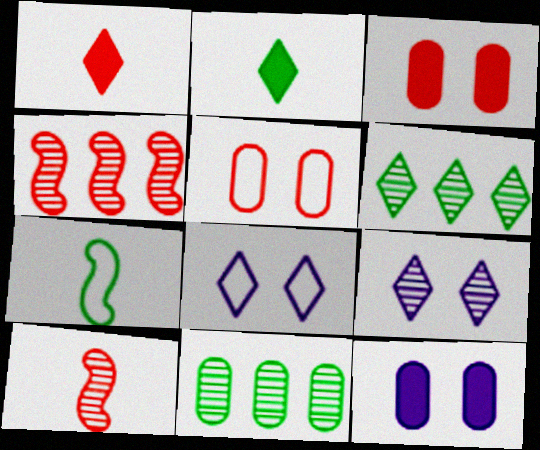[[1, 4, 5], 
[1, 6, 8], 
[9, 10, 11]]